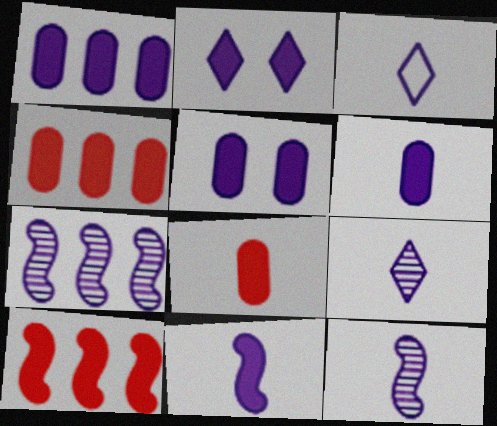[[1, 2, 11], 
[1, 5, 6], 
[3, 5, 7], 
[3, 6, 12]]